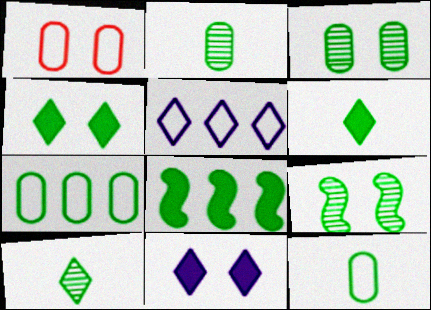[[1, 9, 11], 
[6, 7, 9]]